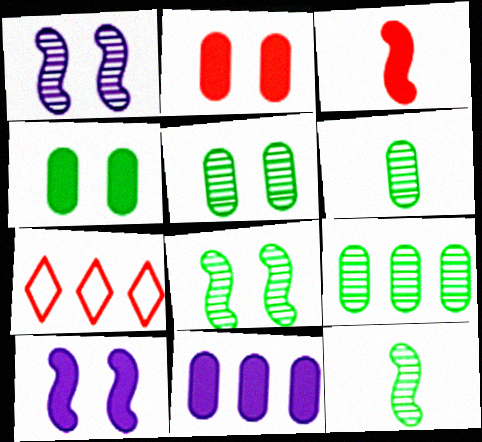[[5, 6, 9], 
[6, 7, 10]]